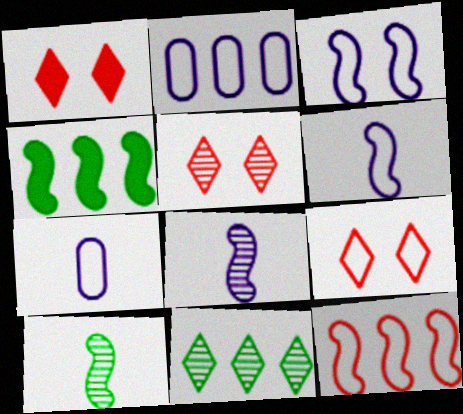[[1, 2, 10], 
[1, 5, 9], 
[4, 5, 7]]